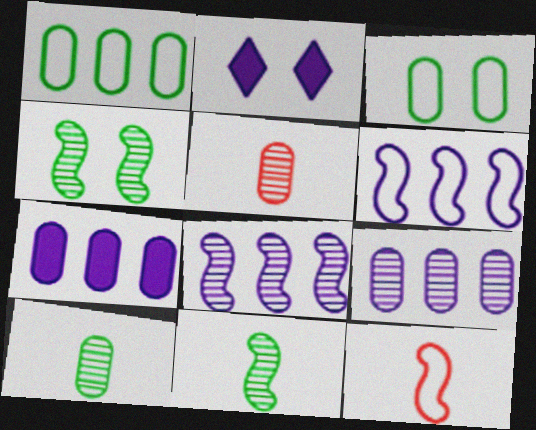[[3, 5, 7]]